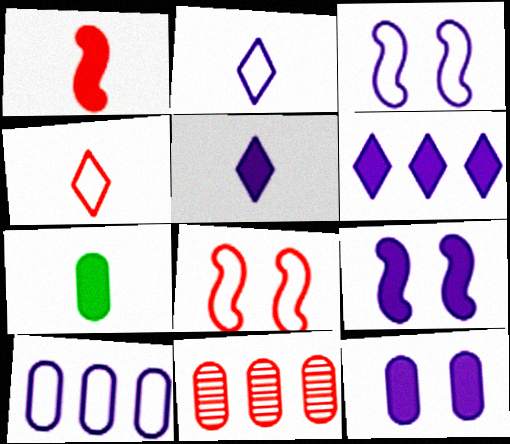[[1, 5, 7], 
[2, 3, 10]]